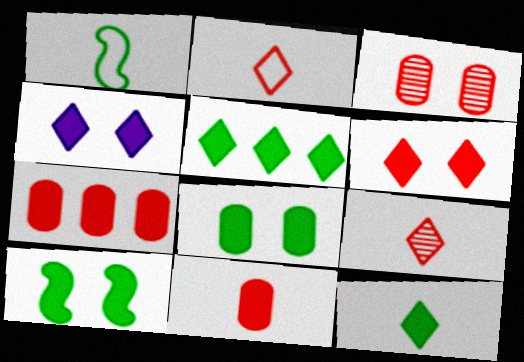[]